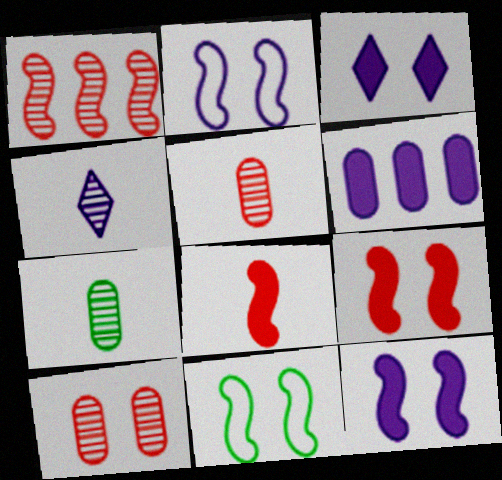[[2, 4, 6], 
[3, 10, 11]]